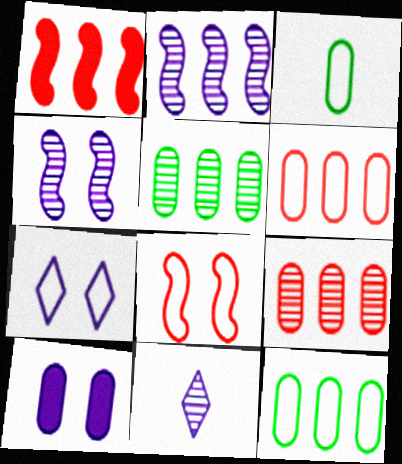[[3, 9, 10], 
[4, 7, 10]]